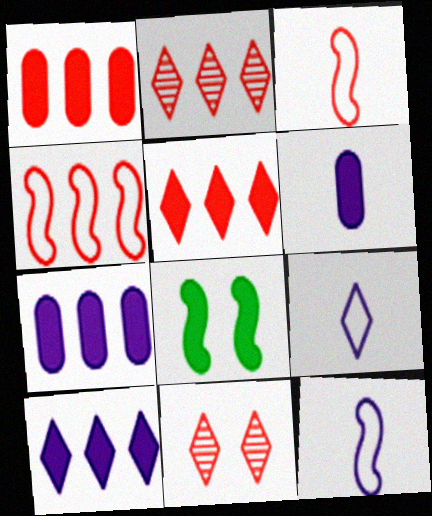[[1, 2, 4], 
[1, 3, 11], 
[5, 6, 8]]